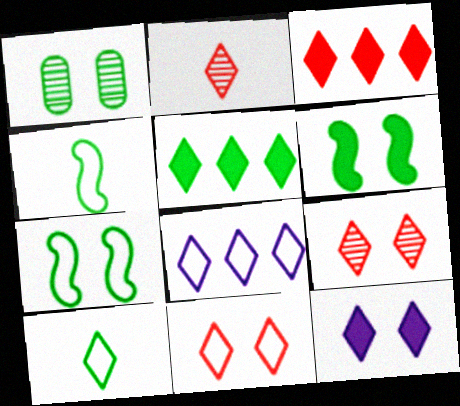[[1, 4, 5], 
[2, 3, 11], 
[8, 10, 11]]